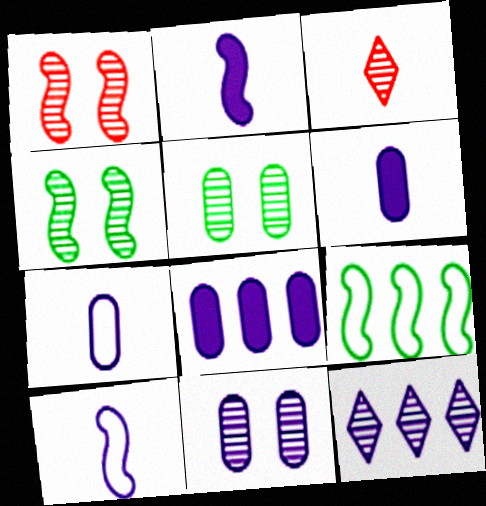[[1, 2, 9], 
[7, 8, 11]]